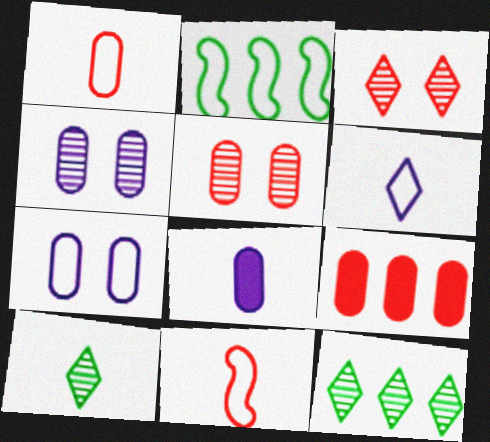[[1, 5, 9], 
[2, 3, 8], 
[3, 9, 11], 
[8, 10, 11]]